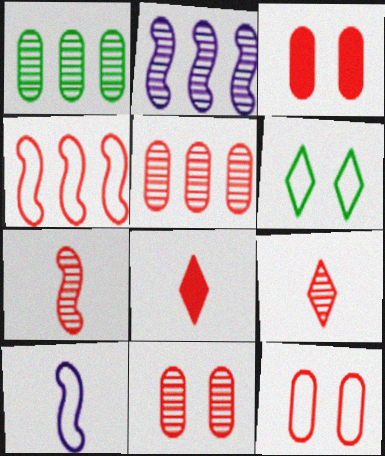[[3, 4, 9], 
[3, 11, 12], 
[4, 8, 11]]